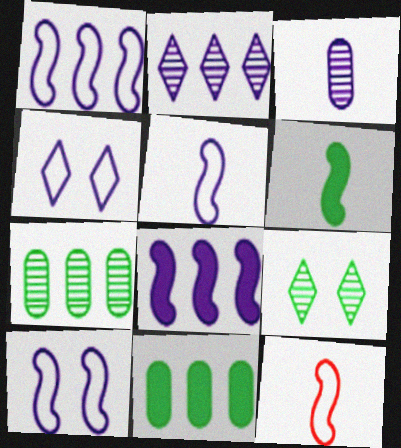[[1, 5, 10], 
[3, 4, 8]]